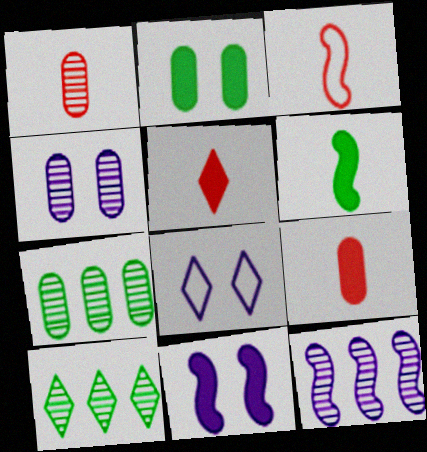[[1, 3, 5], 
[1, 4, 7], 
[4, 8, 11], 
[5, 8, 10]]